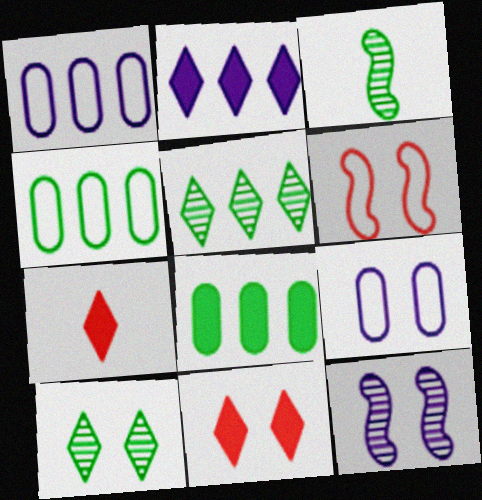[[1, 3, 11], 
[4, 7, 12]]